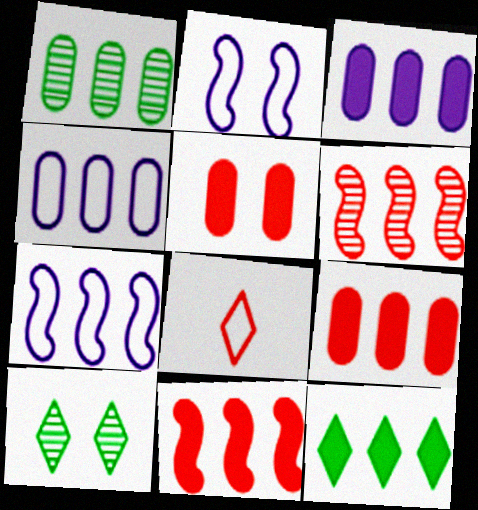[[1, 4, 9], 
[2, 5, 10], 
[3, 11, 12], 
[4, 6, 12], 
[5, 6, 8]]